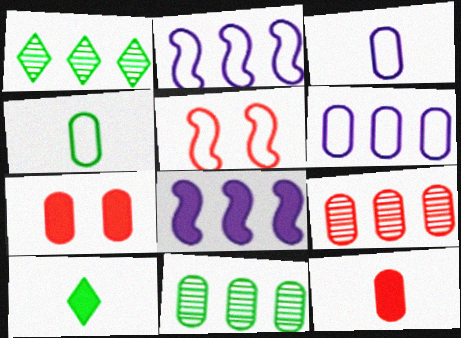[[3, 7, 11], 
[7, 8, 10]]